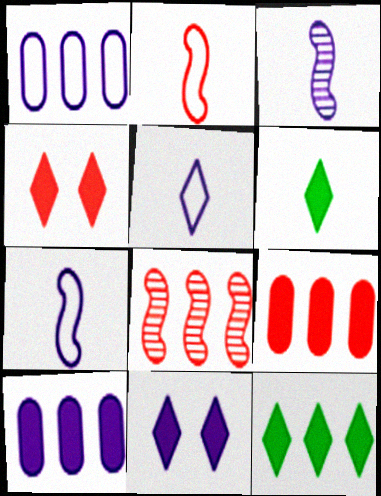[[1, 3, 11], 
[1, 8, 12]]